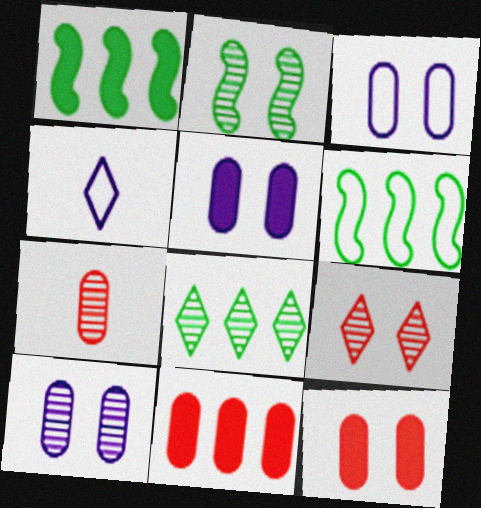[[2, 4, 11], 
[2, 9, 10], 
[3, 5, 10]]